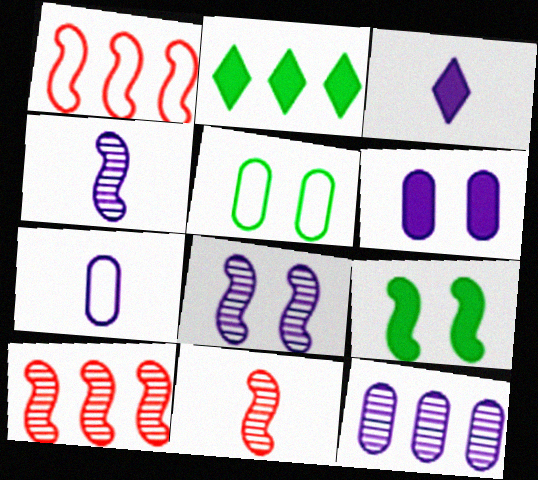[[1, 2, 12], 
[1, 4, 9], 
[3, 4, 7], 
[3, 5, 10], 
[6, 7, 12]]